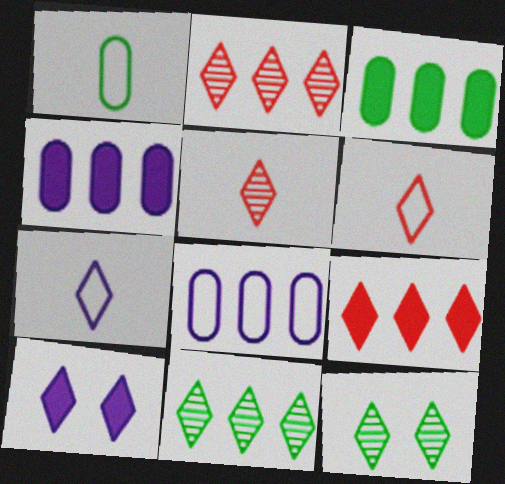[[6, 10, 11], 
[7, 9, 12]]